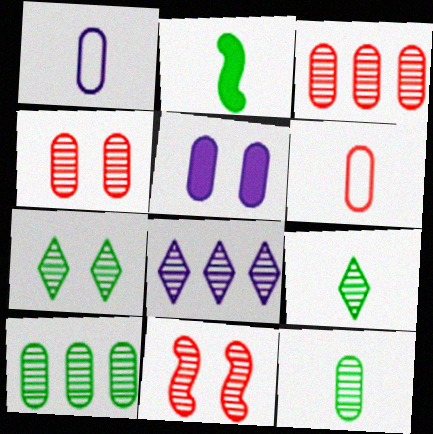[[5, 6, 10], 
[8, 11, 12]]